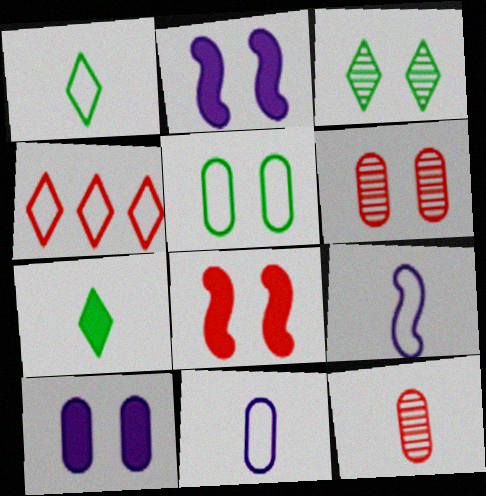[[4, 5, 9], 
[4, 8, 12], 
[5, 6, 10], 
[7, 9, 12]]